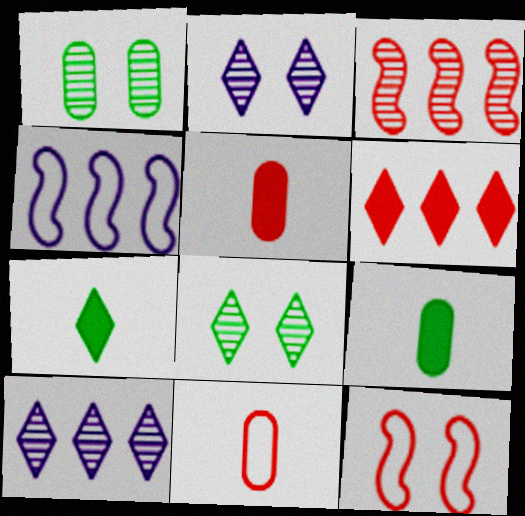[[4, 5, 8], 
[9, 10, 12]]